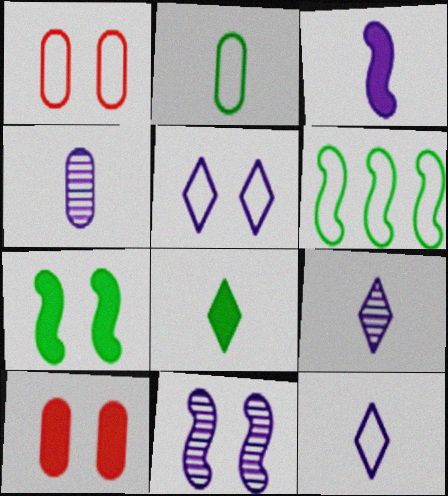[[1, 6, 12], 
[3, 4, 12], 
[6, 9, 10]]